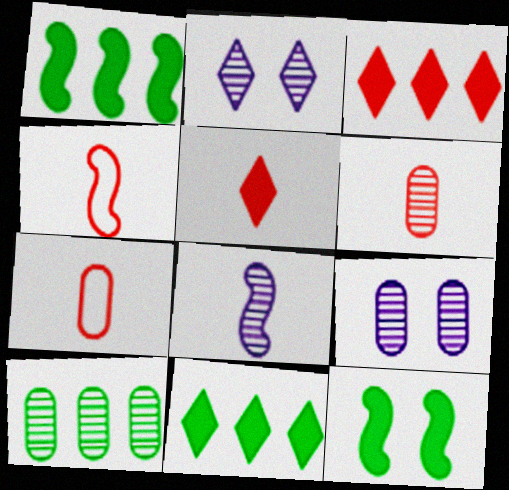[[1, 2, 7], 
[4, 5, 6], 
[4, 9, 11], 
[6, 9, 10]]